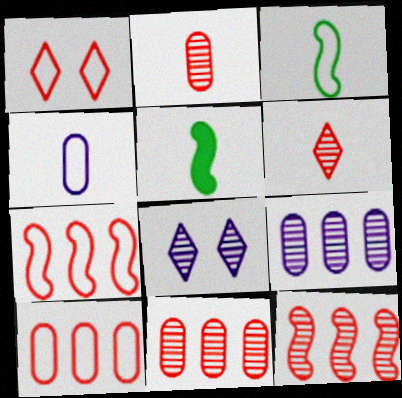[[1, 5, 9], 
[4, 5, 6], 
[5, 8, 10]]